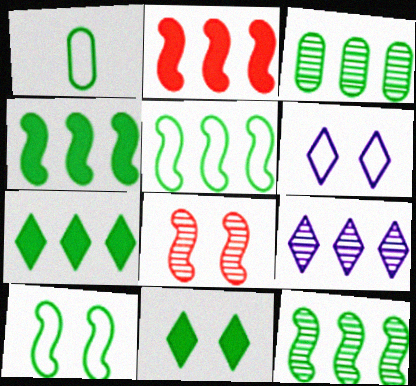[[1, 11, 12], 
[3, 5, 7], 
[4, 5, 12]]